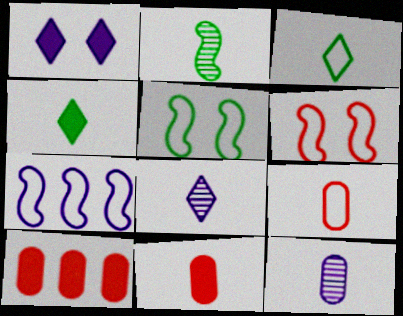[[1, 7, 12], 
[5, 8, 10]]